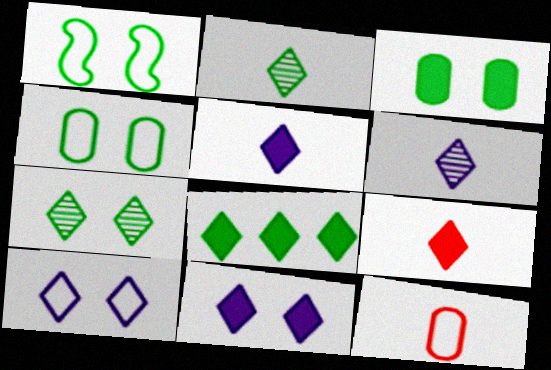[[1, 3, 7], 
[8, 9, 11]]